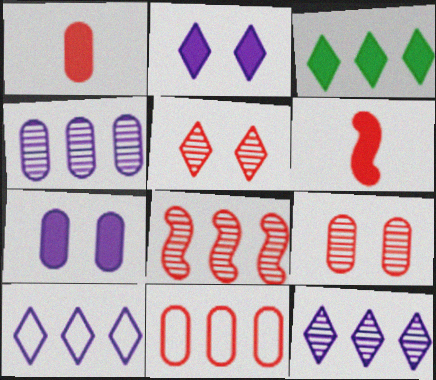[[1, 9, 11], 
[3, 6, 7], 
[5, 6, 11]]